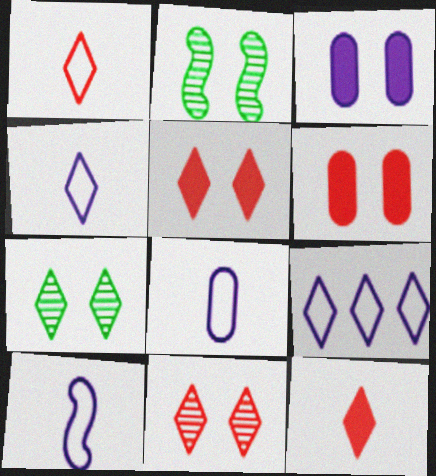[[4, 8, 10], 
[7, 9, 12]]